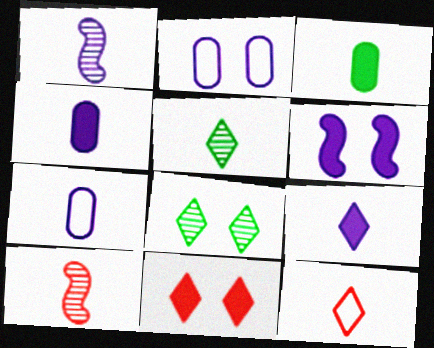[[1, 3, 12], 
[1, 7, 9], 
[5, 9, 12]]